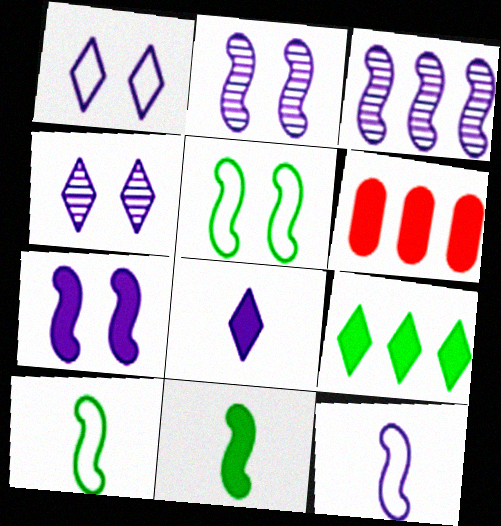[[3, 7, 12], 
[4, 6, 10]]